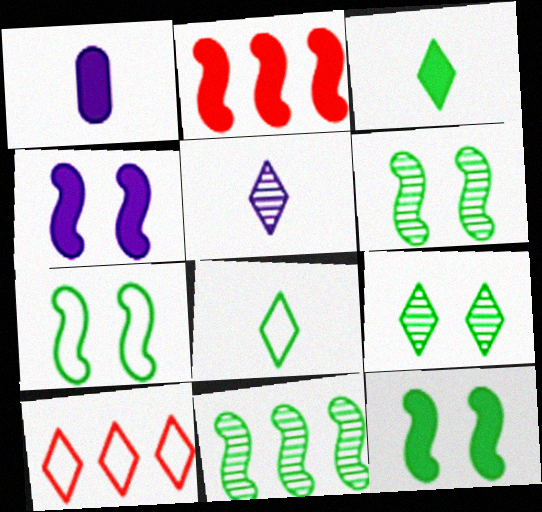[[1, 6, 10], 
[6, 7, 12]]